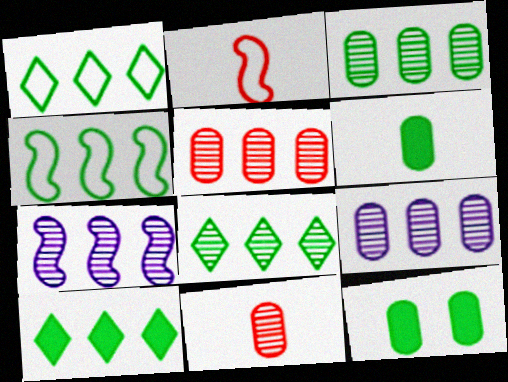[[1, 8, 10], 
[3, 4, 10], 
[3, 5, 9], 
[5, 7, 8]]